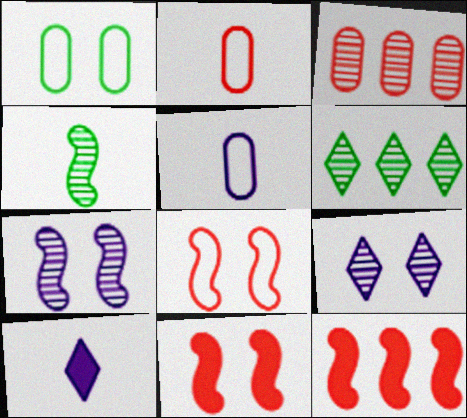[[1, 9, 11], 
[2, 4, 10], 
[3, 4, 9], 
[5, 6, 11]]